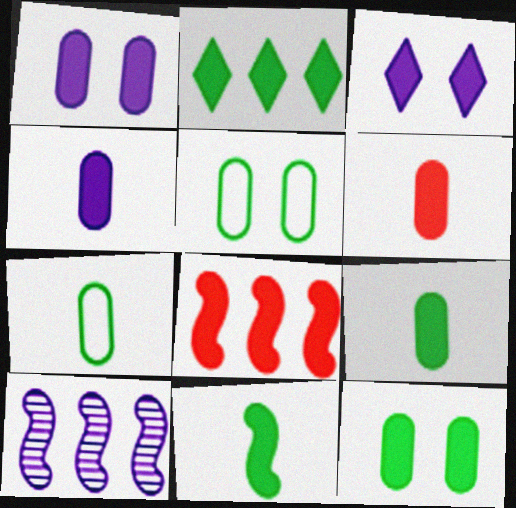[[2, 11, 12], 
[3, 8, 9], 
[4, 6, 9]]